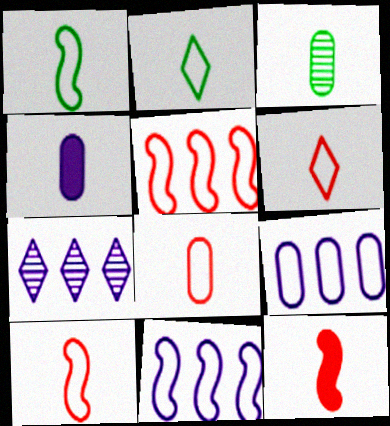[[3, 4, 8], 
[6, 8, 10]]